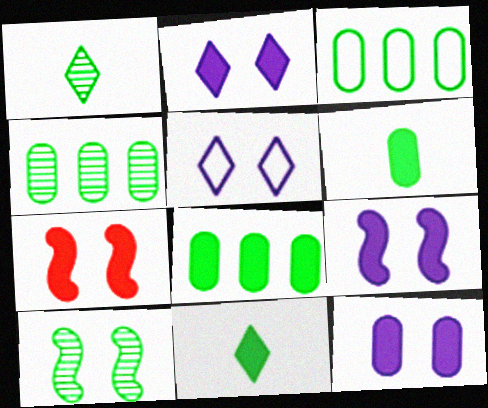[[1, 4, 10], 
[2, 9, 12], 
[3, 4, 8], 
[3, 10, 11]]